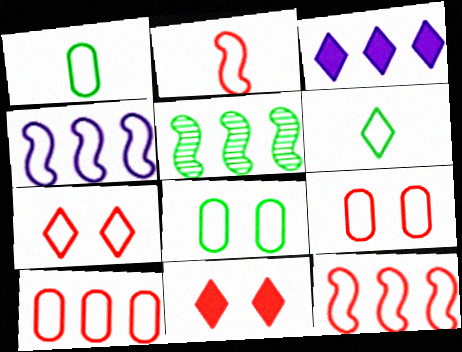[[1, 4, 7], 
[2, 7, 10], 
[3, 5, 10], 
[4, 6, 9]]